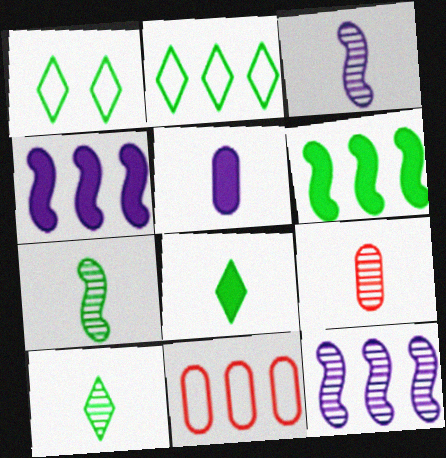[[1, 4, 9], 
[3, 9, 10]]